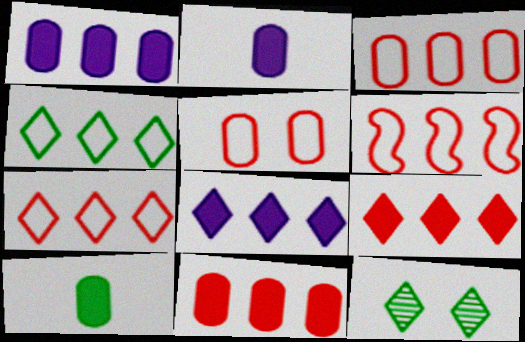[[2, 6, 12], 
[3, 6, 7]]